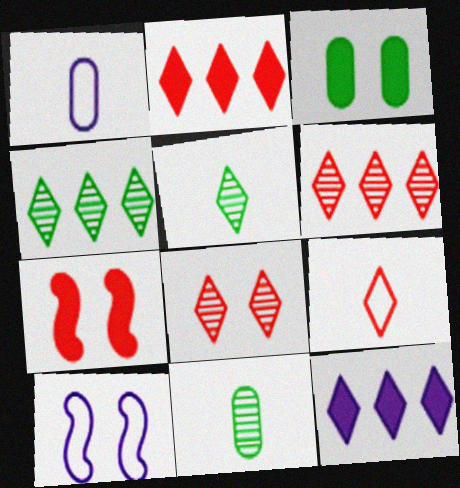[[1, 4, 7], 
[2, 8, 9], 
[2, 10, 11], 
[3, 8, 10]]